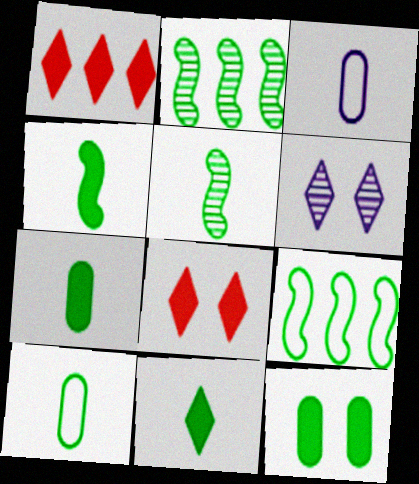[[2, 3, 8], 
[4, 7, 11], 
[5, 10, 11]]